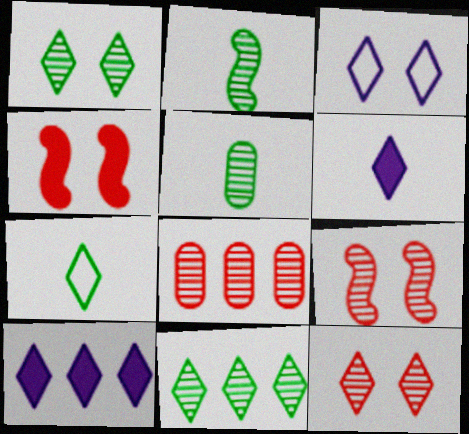[[7, 10, 12]]